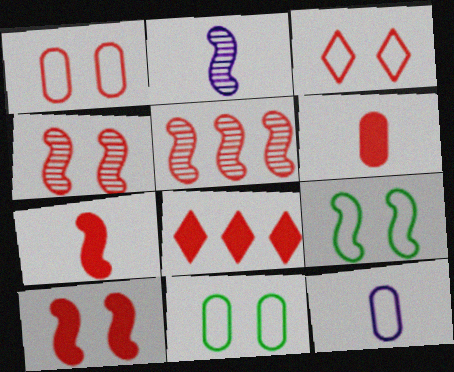[[2, 8, 11], 
[3, 5, 6], 
[6, 8, 10]]